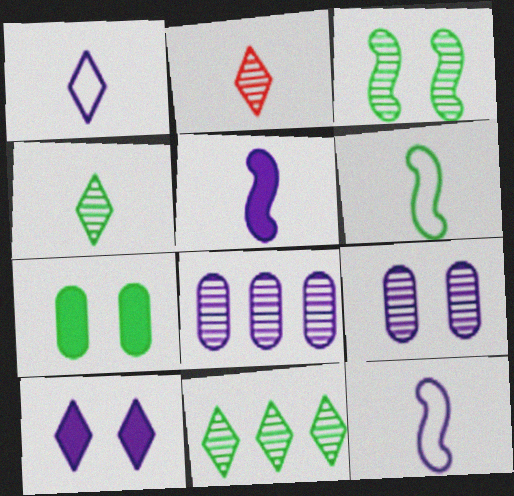[[2, 3, 8], 
[6, 7, 11], 
[8, 10, 12]]